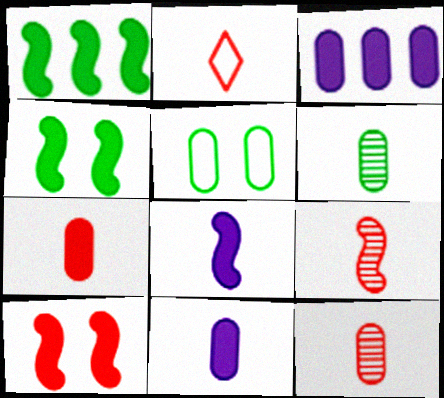[[1, 8, 10], 
[2, 6, 8], 
[2, 7, 9], 
[3, 5, 12]]